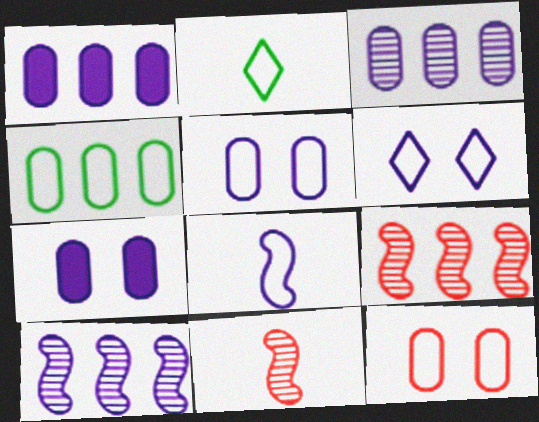[[2, 7, 9]]